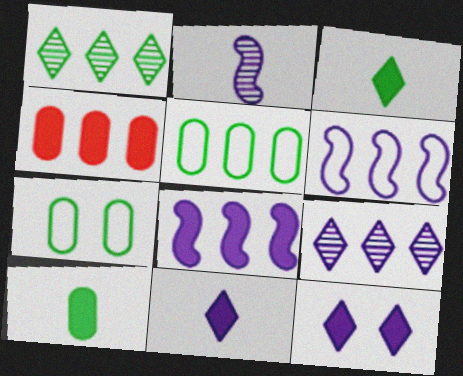[[1, 4, 6]]